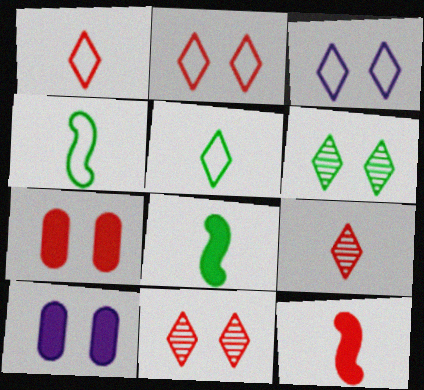[]